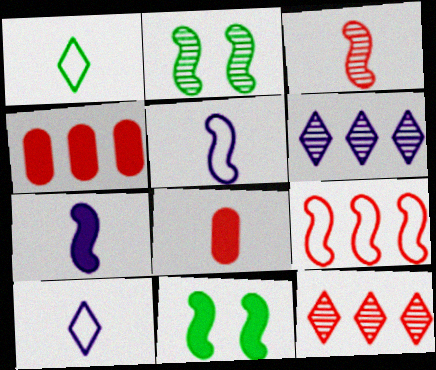[[2, 4, 10], 
[2, 7, 9], 
[4, 9, 12]]